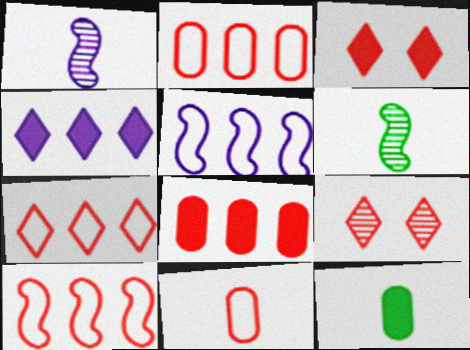[[2, 7, 10], 
[5, 9, 12]]